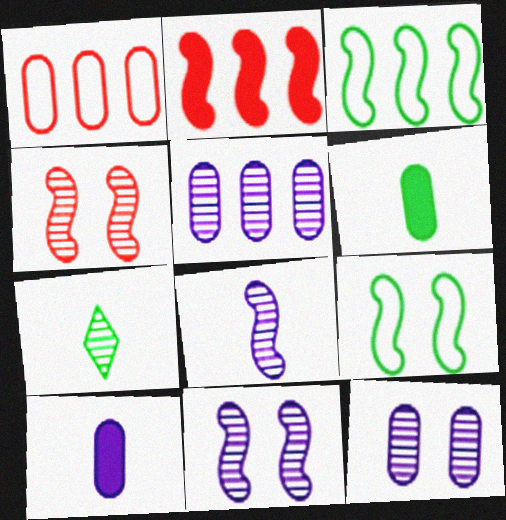[[1, 6, 12], 
[2, 8, 9], 
[4, 5, 7]]